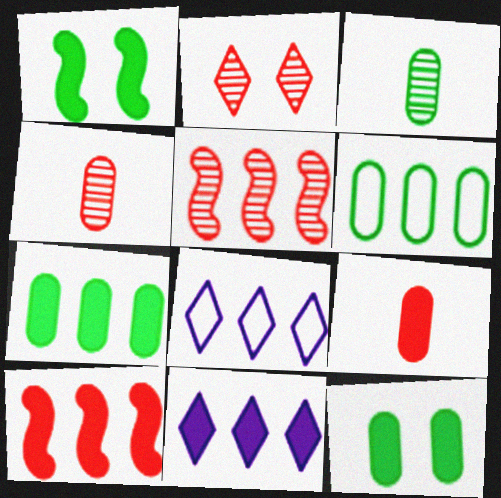[[1, 4, 8], 
[1, 9, 11], 
[2, 4, 5], 
[3, 6, 12], 
[5, 6, 11], 
[5, 7, 8], 
[7, 10, 11]]